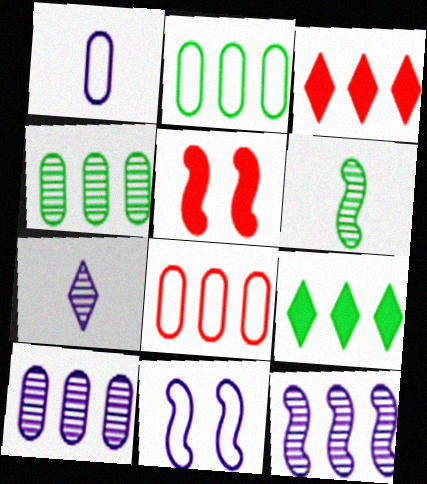[[2, 3, 12], 
[2, 5, 7], 
[8, 9, 12]]